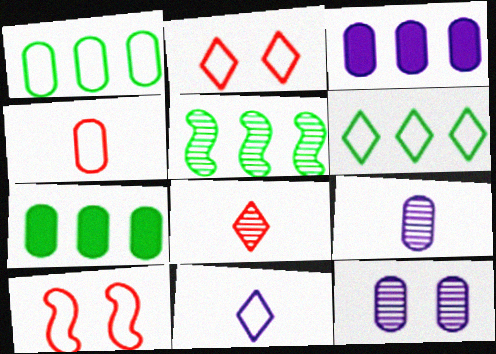[[1, 10, 11], 
[2, 6, 11], 
[4, 7, 12], 
[5, 6, 7], 
[5, 8, 12]]